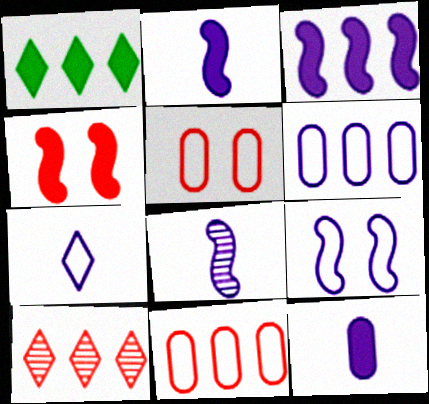[[1, 4, 12], 
[1, 5, 8], 
[3, 8, 9], 
[6, 7, 9], 
[7, 8, 12]]